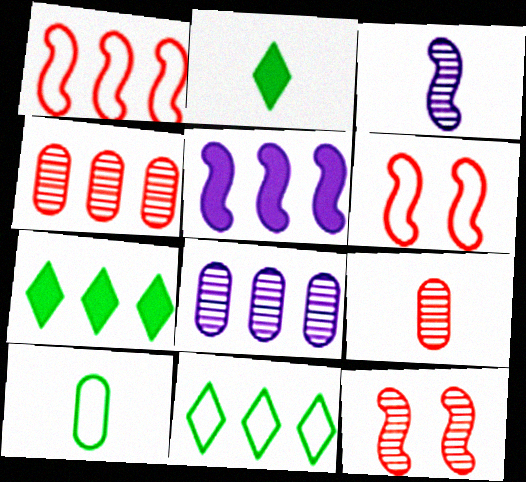[[1, 7, 8], 
[2, 6, 8], 
[4, 5, 11]]